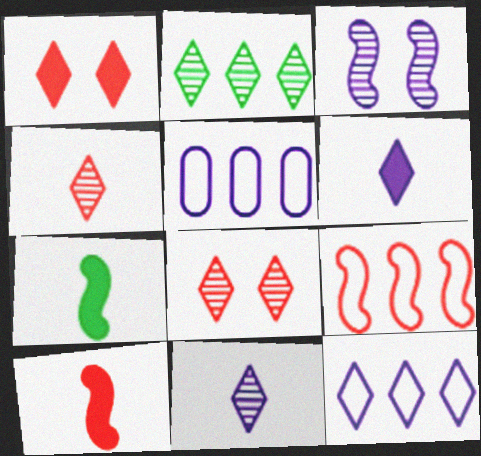[[2, 8, 11], 
[3, 5, 6], 
[3, 7, 9], 
[5, 7, 8]]